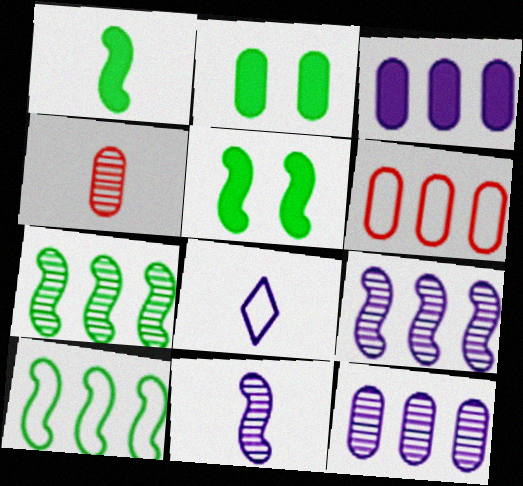[[1, 4, 8]]